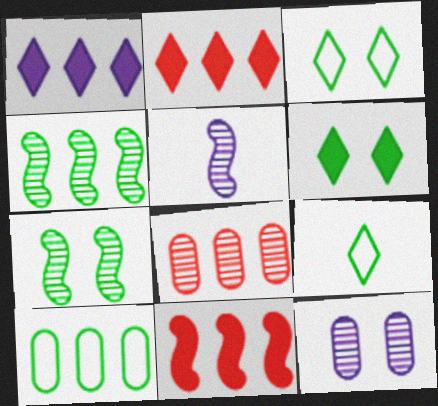[[9, 11, 12]]